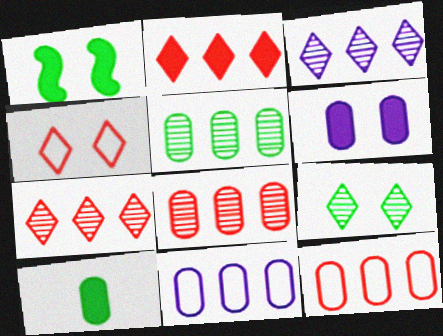[]